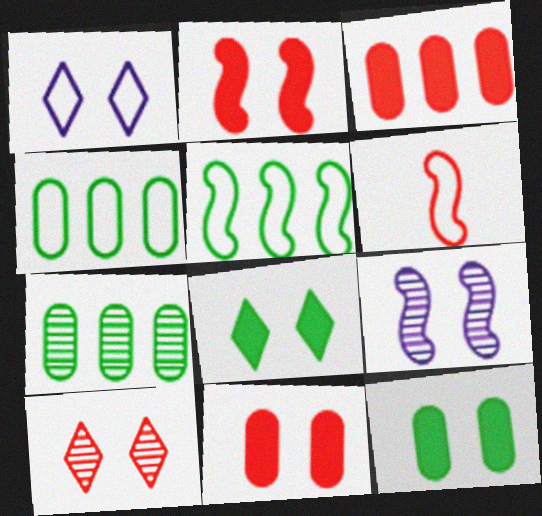[[1, 4, 6], 
[1, 8, 10], 
[3, 6, 10]]